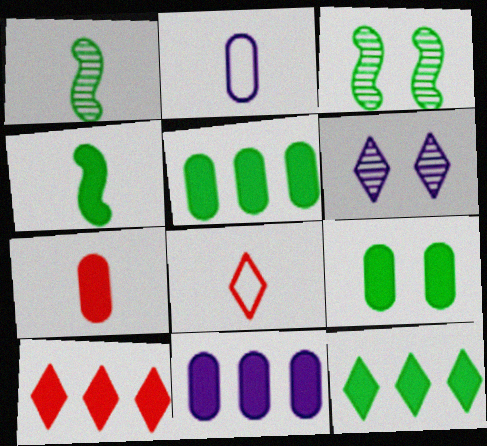[[2, 3, 10], 
[3, 8, 11], 
[4, 9, 12], 
[6, 8, 12], 
[7, 9, 11]]